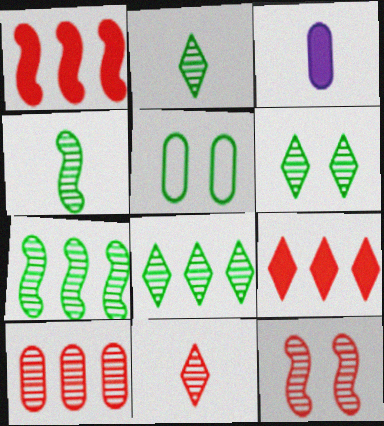[[2, 6, 8], 
[3, 5, 10], 
[10, 11, 12]]